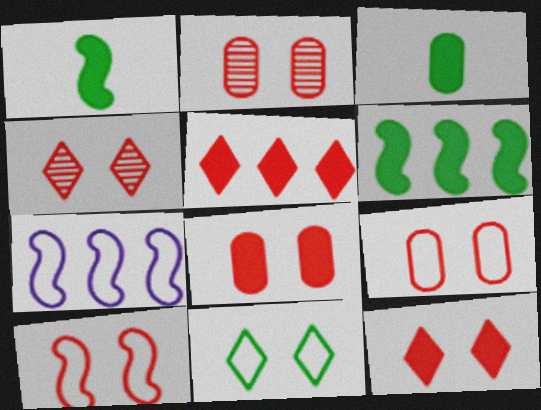[[2, 8, 9], 
[2, 10, 12], 
[3, 4, 7], 
[4, 8, 10]]